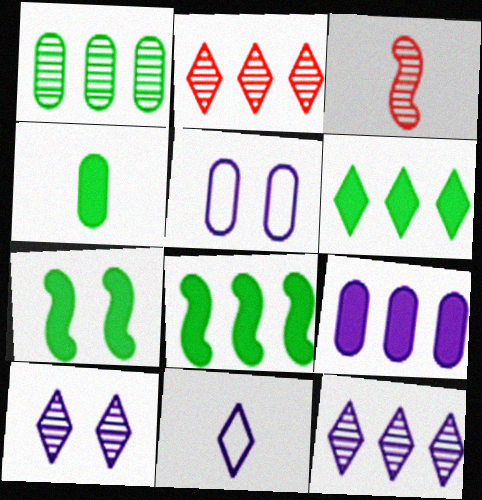[[1, 3, 10], 
[3, 4, 11], 
[3, 5, 6], 
[4, 6, 7]]